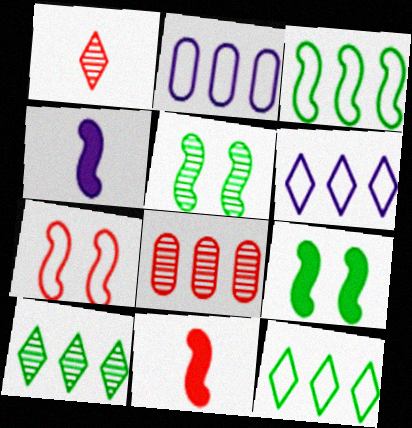[[1, 2, 9]]